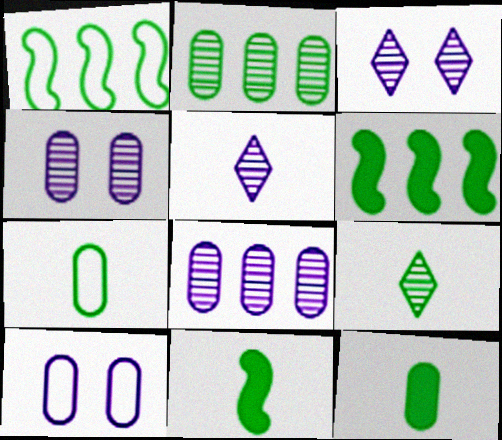[[7, 9, 11]]